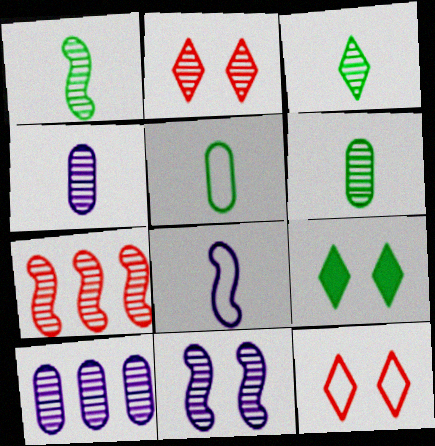[[1, 2, 10], 
[1, 3, 6], 
[1, 7, 11]]